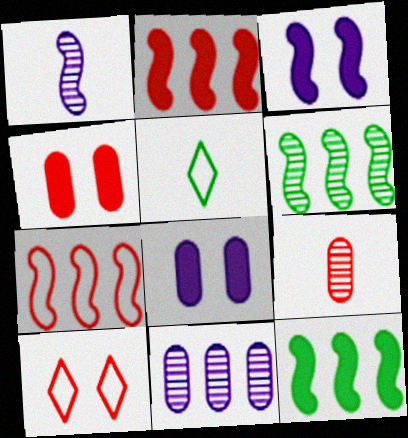[[2, 9, 10]]